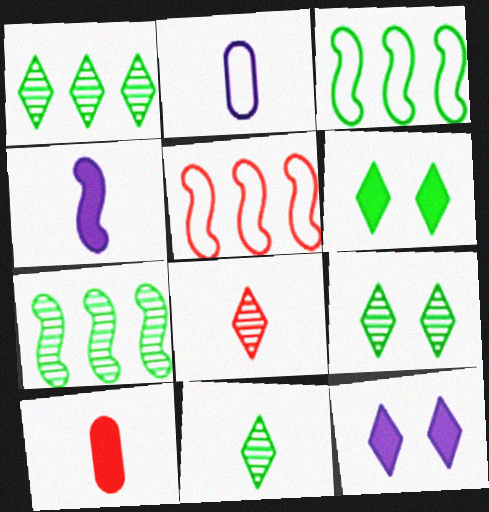[[1, 9, 11]]